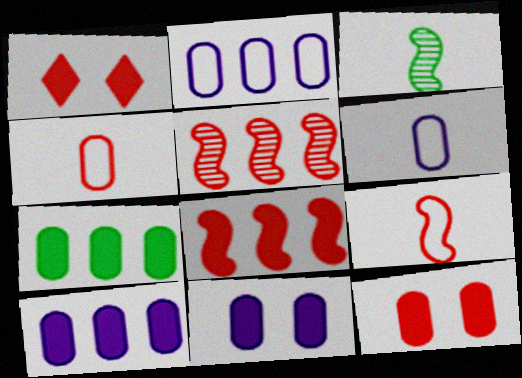[[1, 2, 3], 
[1, 4, 5]]